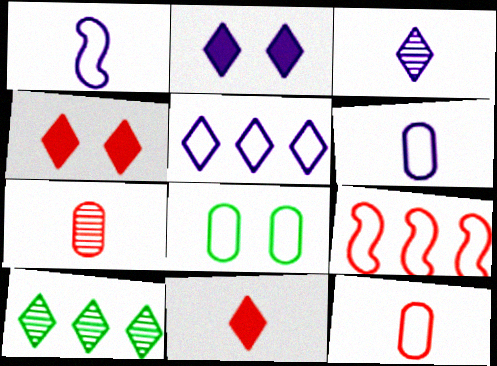[[2, 3, 5], 
[4, 7, 9]]